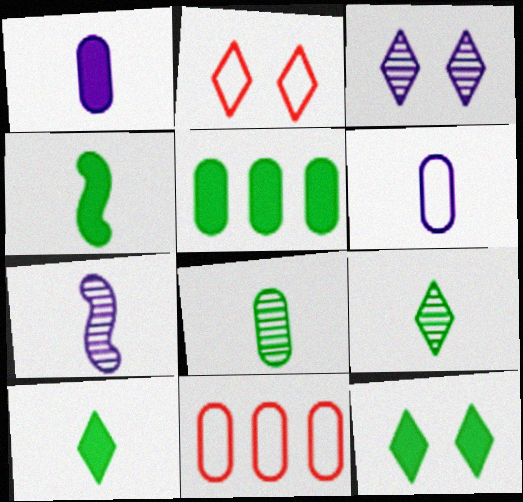[[2, 3, 12], 
[2, 5, 7], 
[3, 4, 11], 
[4, 5, 12], 
[7, 11, 12]]